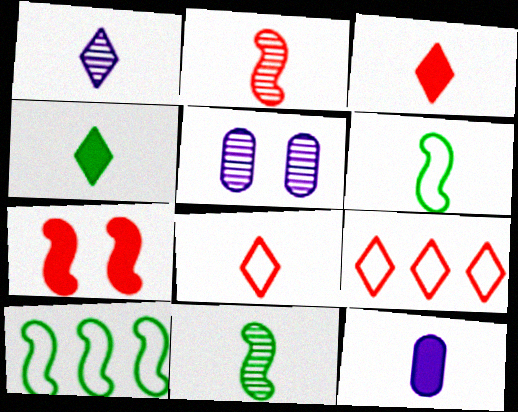[[1, 4, 8], 
[3, 5, 10], 
[8, 11, 12]]